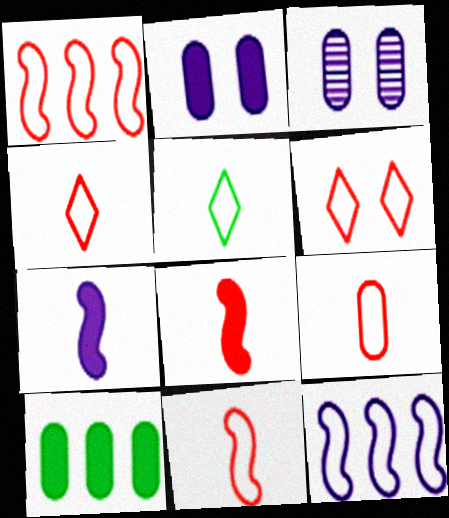[[1, 6, 9], 
[3, 9, 10], 
[4, 9, 11]]